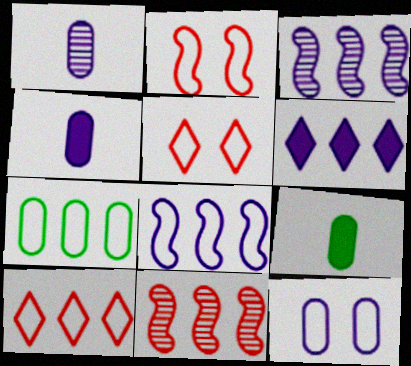[[3, 5, 9], 
[6, 7, 11], 
[7, 8, 10]]